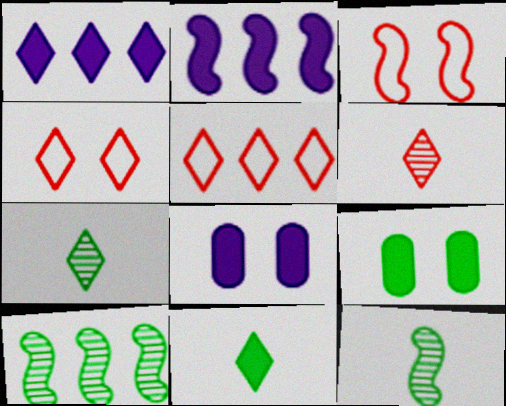[[1, 4, 7], 
[2, 3, 12], 
[5, 8, 12]]